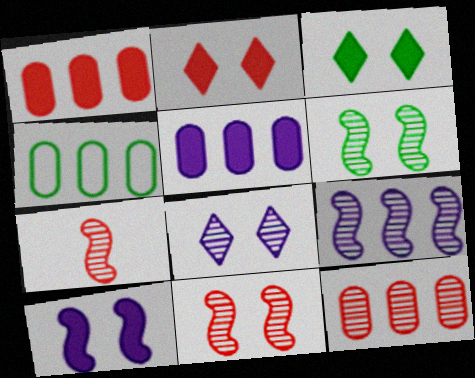[[4, 5, 12], 
[6, 7, 9]]